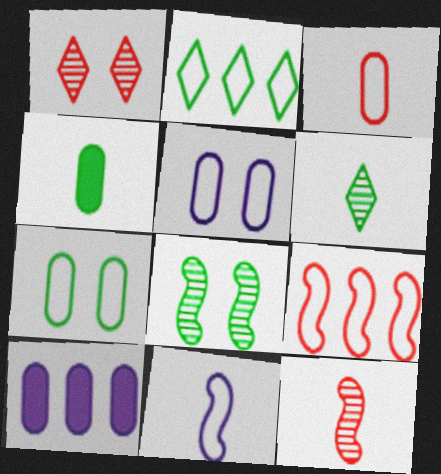[[2, 4, 8]]